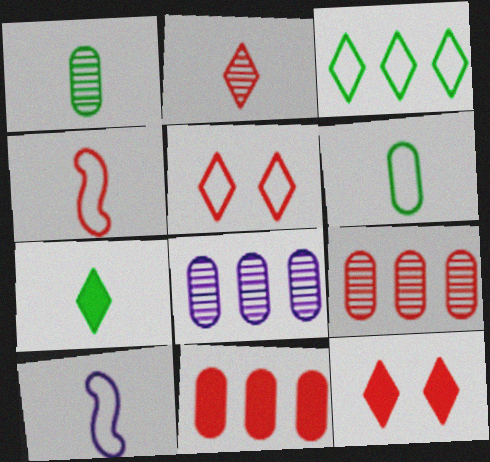[[4, 9, 12]]